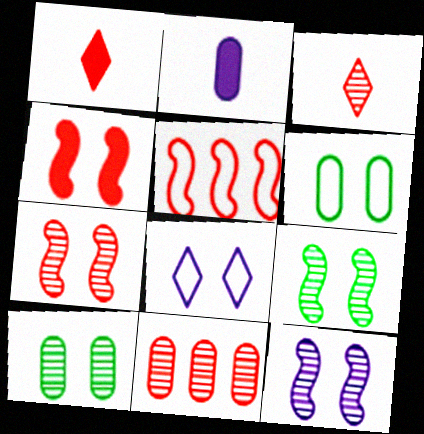[[2, 6, 11], 
[3, 7, 11], 
[4, 8, 10], 
[7, 9, 12]]